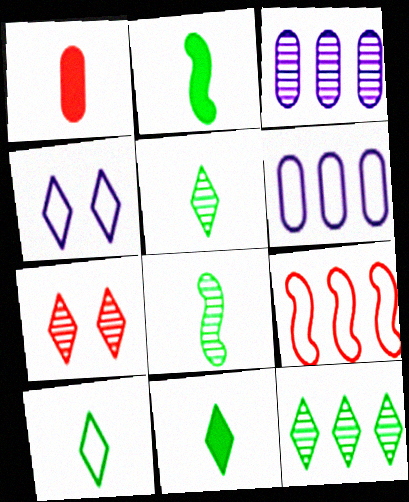[[1, 7, 9], 
[2, 6, 7], 
[3, 7, 8], 
[5, 10, 11]]